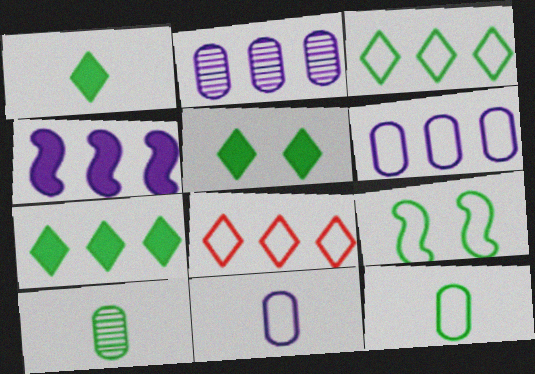[[1, 5, 7], 
[3, 9, 12], 
[7, 9, 10], 
[8, 9, 11]]